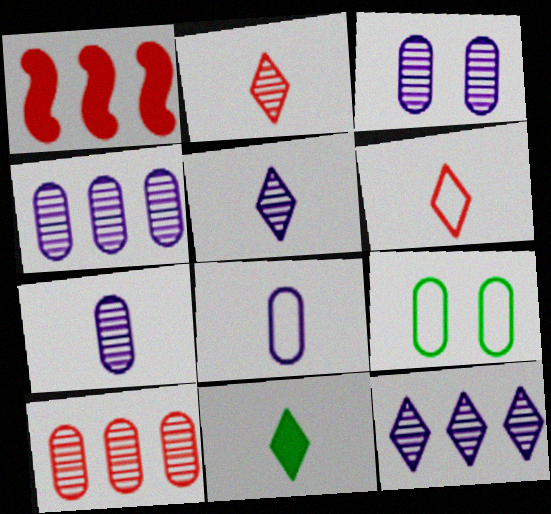[[1, 5, 9], 
[3, 4, 7], 
[5, 6, 11]]